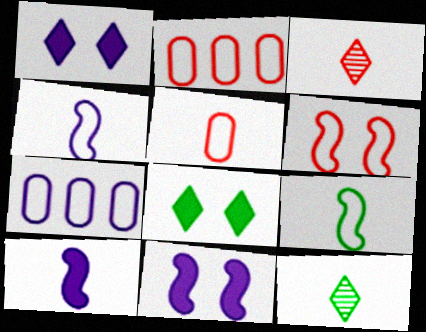[[2, 11, 12], 
[5, 10, 12]]